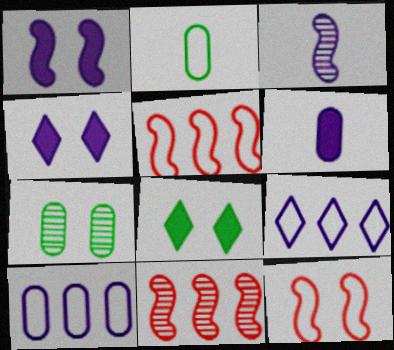[[2, 4, 11], 
[2, 9, 12], 
[3, 4, 10], 
[4, 7, 12]]